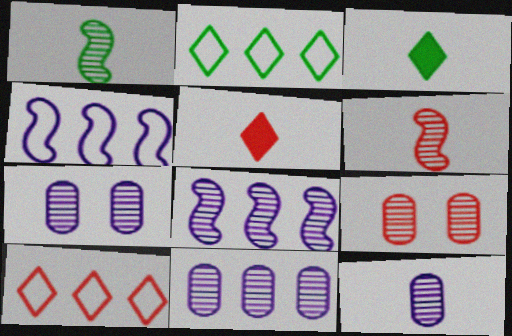[[3, 4, 9], 
[7, 11, 12]]